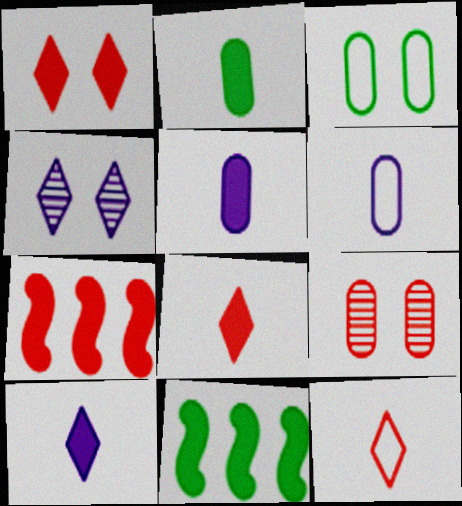[[1, 5, 11], 
[7, 9, 12]]